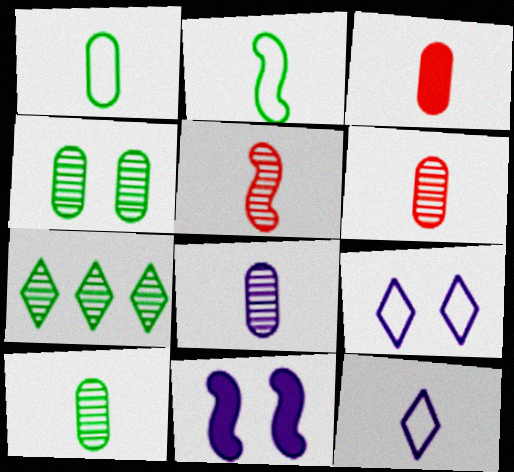[[1, 3, 8], 
[6, 8, 10]]